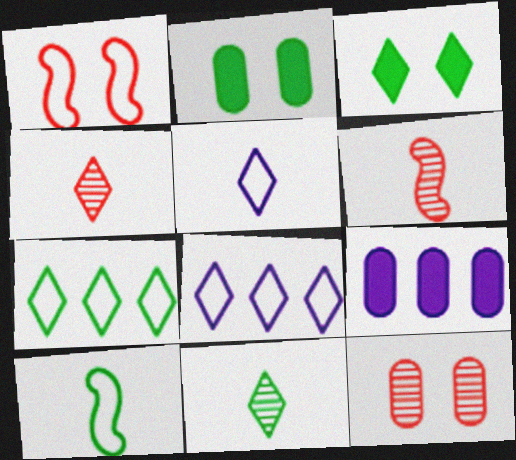[[1, 9, 11], 
[2, 6, 8], 
[3, 4, 8], 
[3, 7, 11]]